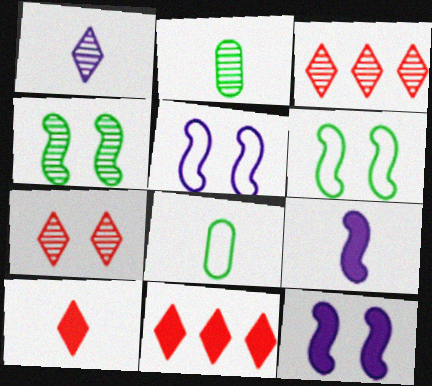[[2, 5, 11], 
[3, 8, 12]]